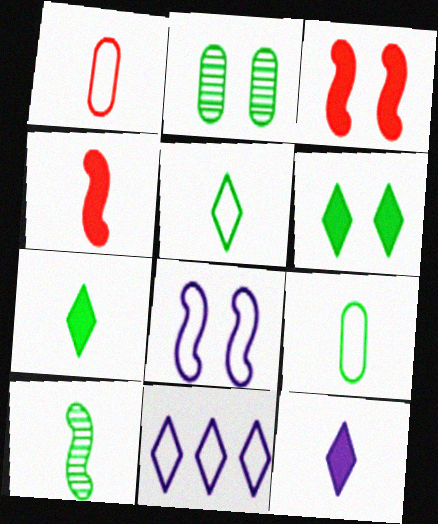[[1, 10, 12], 
[2, 4, 11], 
[7, 9, 10]]